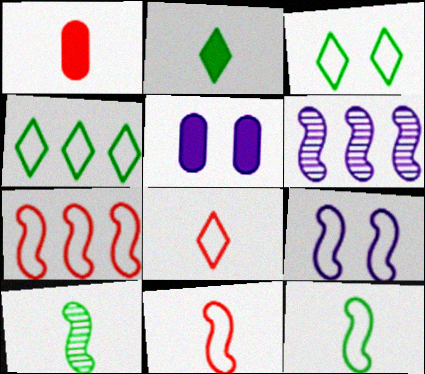[[1, 3, 6], 
[7, 9, 12]]